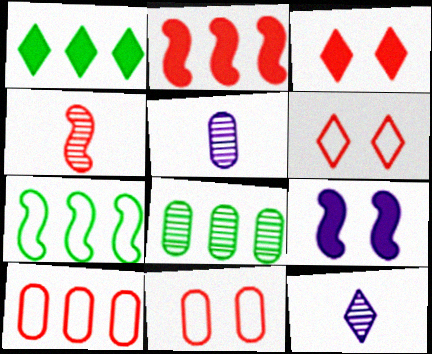[[1, 6, 12], 
[1, 7, 8], 
[3, 4, 10], 
[3, 5, 7], 
[4, 7, 9]]